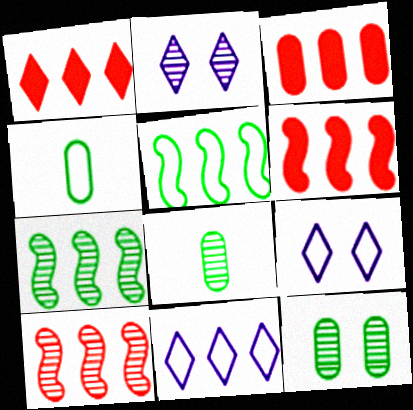[[1, 3, 6], 
[2, 4, 6], 
[2, 8, 10], 
[3, 7, 11], 
[6, 8, 9]]